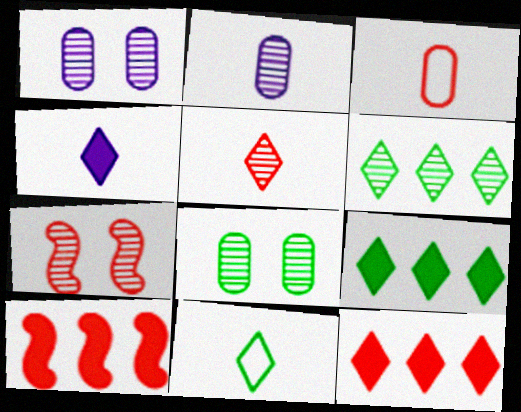[[1, 10, 11], 
[2, 6, 7], 
[3, 7, 12], 
[4, 5, 11]]